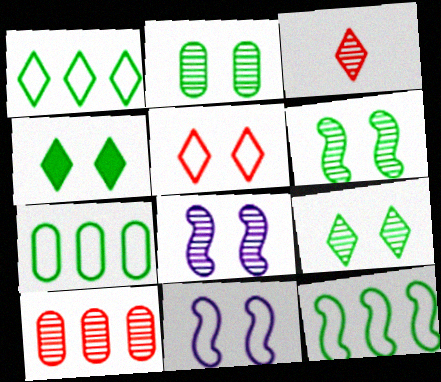[[1, 7, 12], 
[2, 6, 9]]